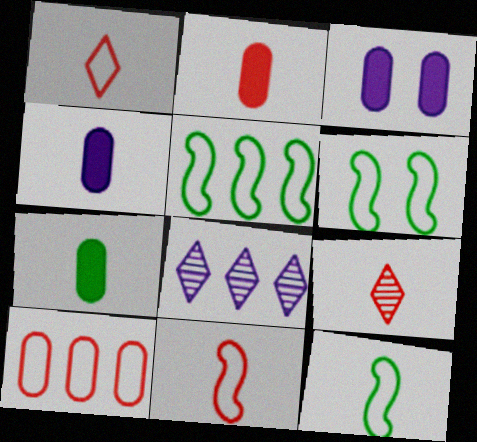[[2, 4, 7], 
[2, 6, 8], 
[2, 9, 11], 
[3, 5, 9], 
[4, 9, 12], 
[5, 6, 12]]